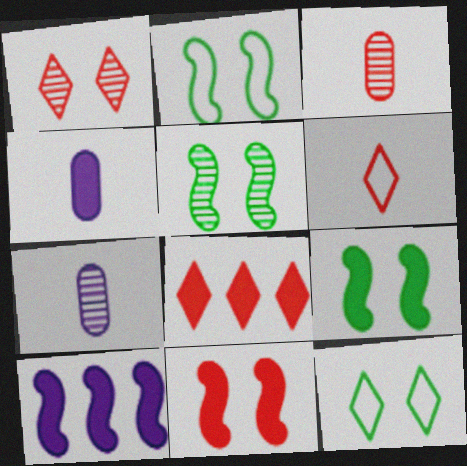[[1, 6, 8], 
[2, 5, 9], 
[2, 7, 8], 
[3, 10, 12], 
[4, 8, 9]]